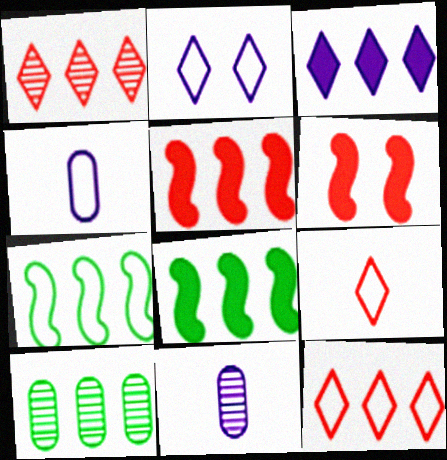[]